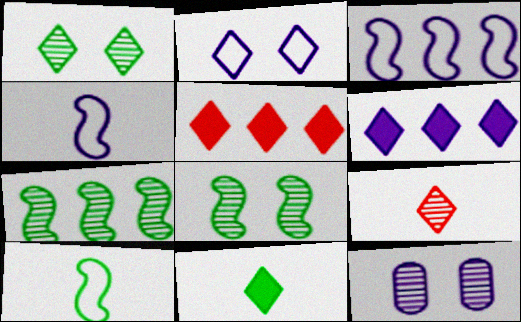[[4, 6, 12], 
[5, 10, 12], 
[7, 9, 12]]